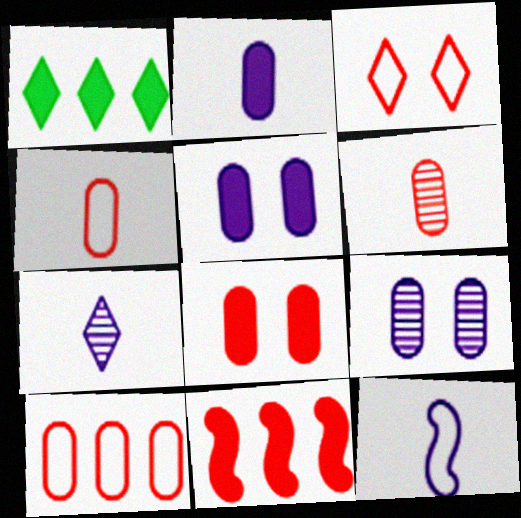[[1, 3, 7], 
[2, 7, 12], 
[3, 6, 11], 
[6, 8, 10]]